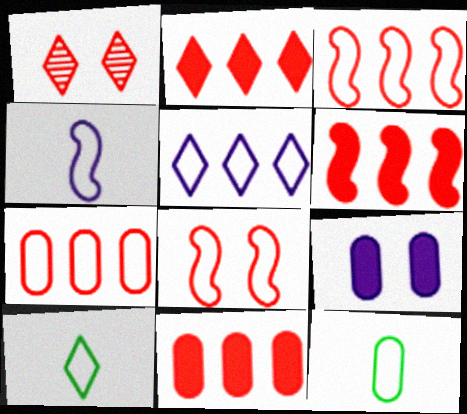[[2, 6, 11], 
[5, 8, 12]]